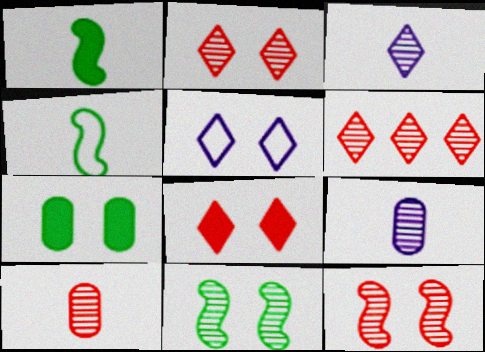[[5, 7, 12], 
[6, 9, 11], 
[6, 10, 12]]